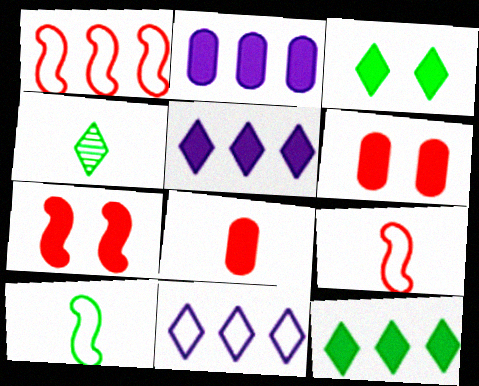[]